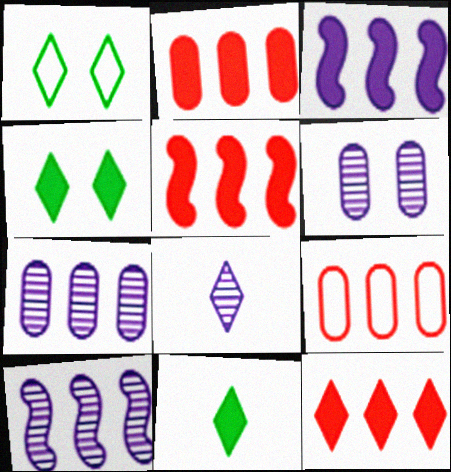[[1, 8, 12], 
[2, 5, 12], 
[6, 8, 10]]